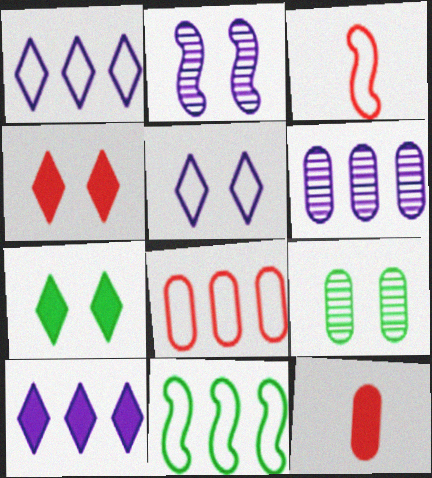[[1, 8, 11], 
[3, 6, 7], 
[3, 9, 10]]